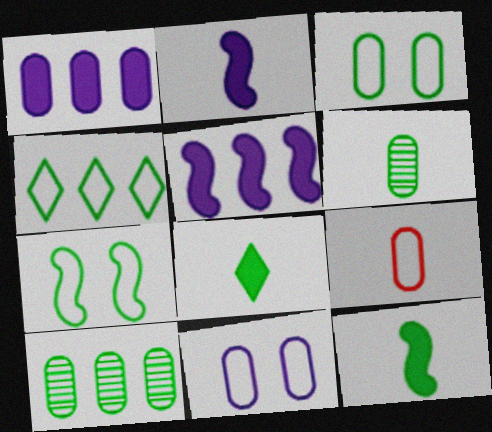[[7, 8, 10]]